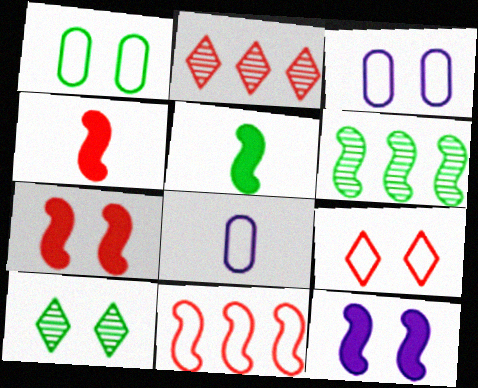[[2, 3, 5], 
[3, 7, 10]]